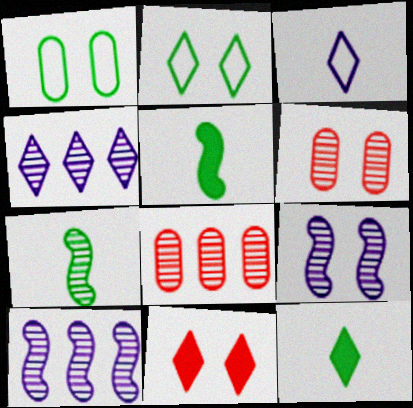[[1, 9, 11], 
[4, 6, 7]]